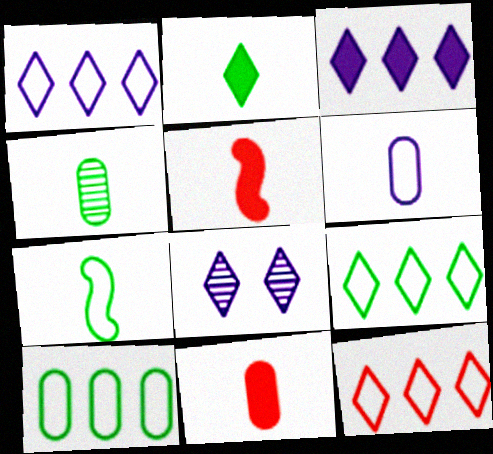[[1, 9, 12], 
[2, 4, 7], 
[2, 8, 12], 
[4, 6, 11], 
[5, 8, 10]]